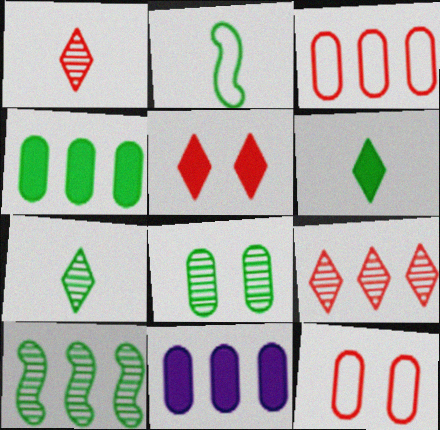[[7, 8, 10]]